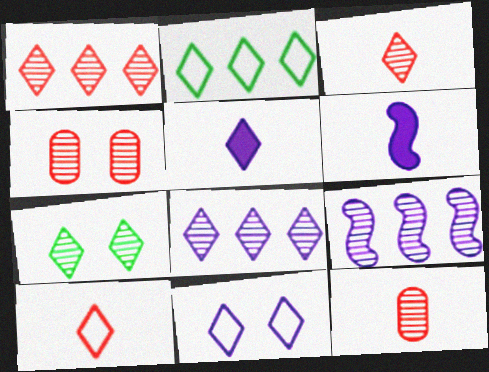[[2, 4, 6], 
[2, 10, 11], 
[3, 7, 8], 
[5, 8, 11], 
[7, 9, 12]]